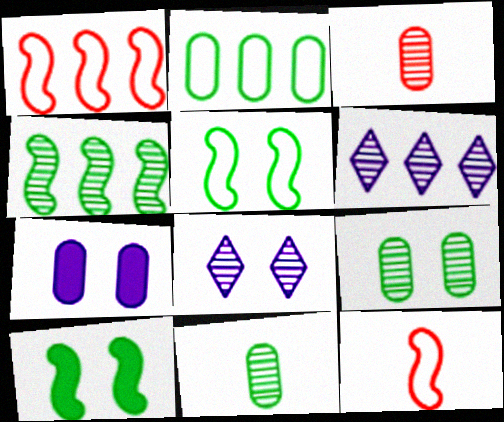[[2, 3, 7], 
[3, 4, 8]]